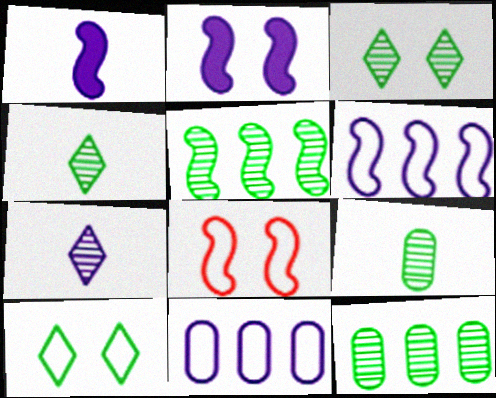[[1, 5, 8], 
[2, 7, 11], 
[3, 5, 9]]